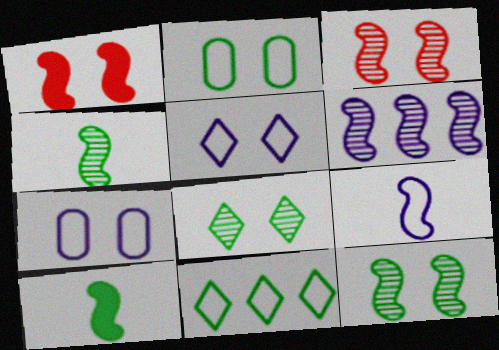[[1, 7, 8], 
[3, 4, 6]]